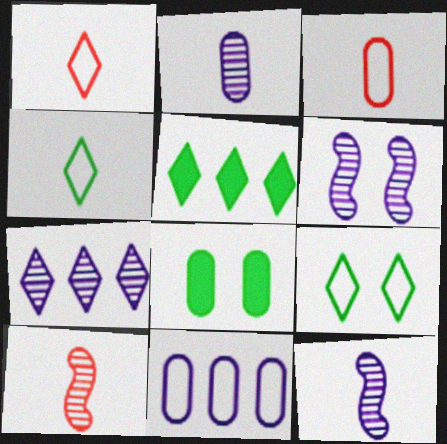[[2, 6, 7], 
[3, 5, 6]]